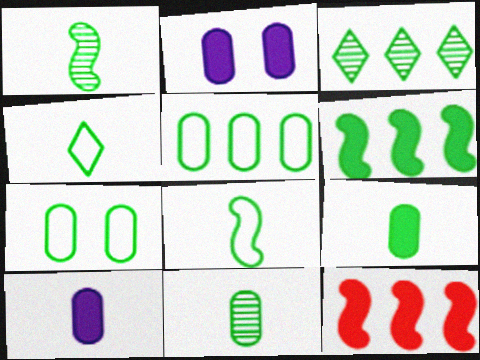[[1, 4, 9], 
[3, 5, 6]]